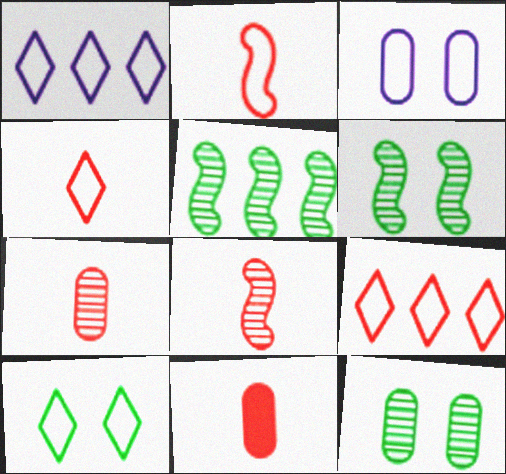[[1, 4, 10], 
[1, 6, 11], 
[4, 8, 11]]